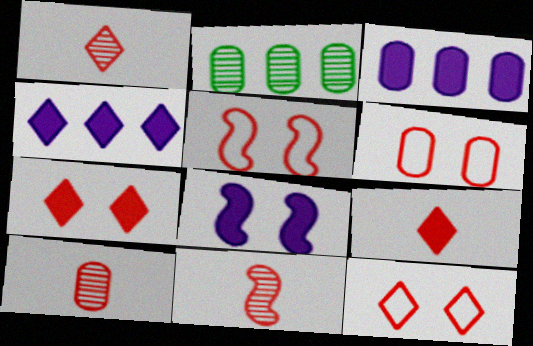[[1, 10, 11], 
[5, 6, 12]]